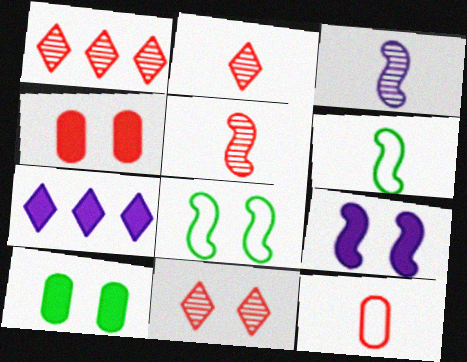[[1, 2, 11]]